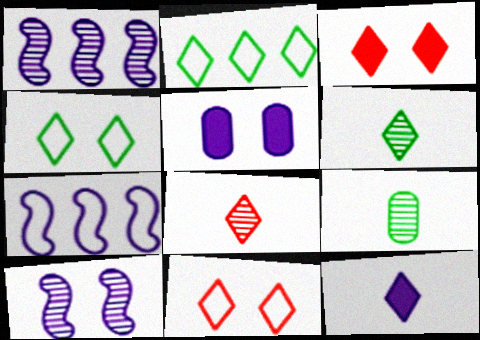[[3, 7, 9]]